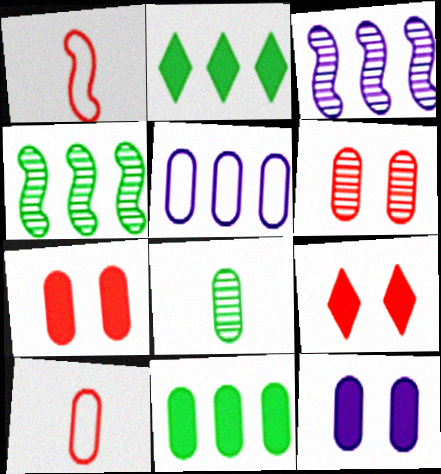[[5, 7, 8]]